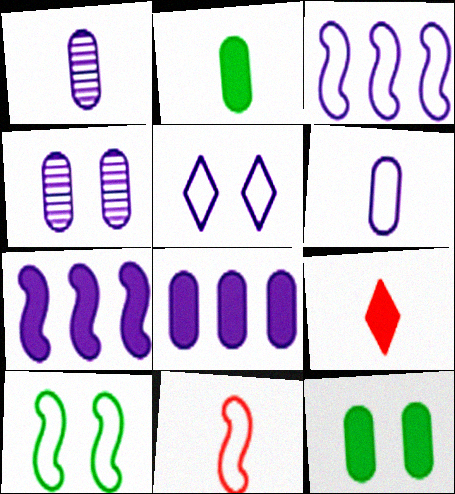[[1, 5, 7], 
[3, 5, 6], 
[3, 10, 11], 
[4, 6, 8], 
[7, 9, 12]]